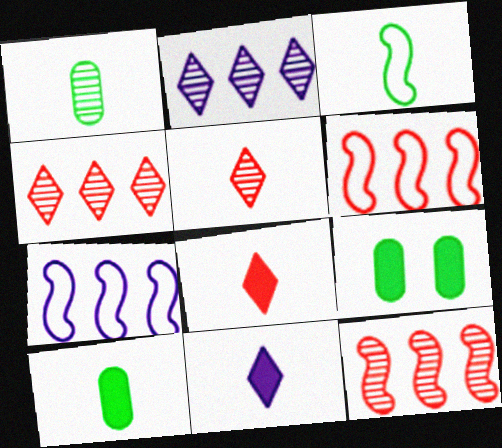[[5, 7, 9]]